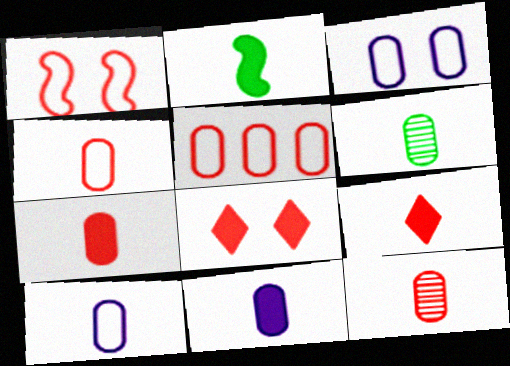[[2, 9, 11], 
[4, 6, 11], 
[4, 7, 12], 
[6, 7, 10]]